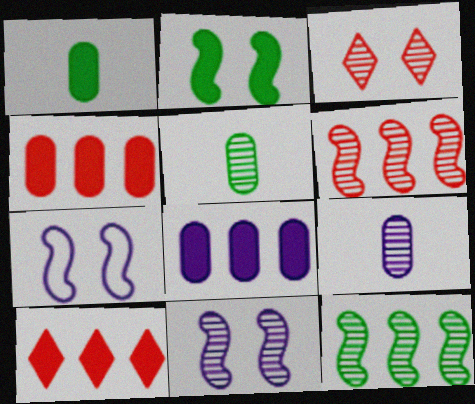[[3, 9, 12], 
[5, 7, 10]]